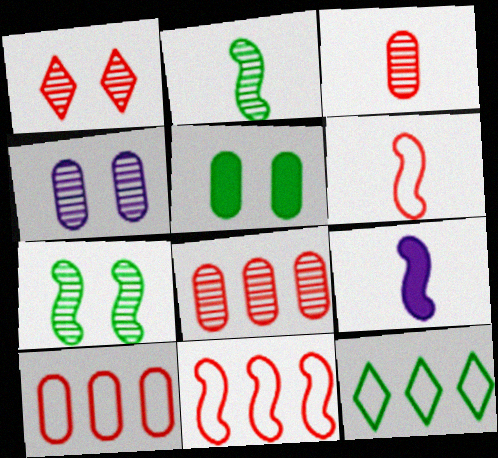[[1, 4, 7], 
[2, 5, 12], 
[2, 6, 9], 
[7, 9, 11]]